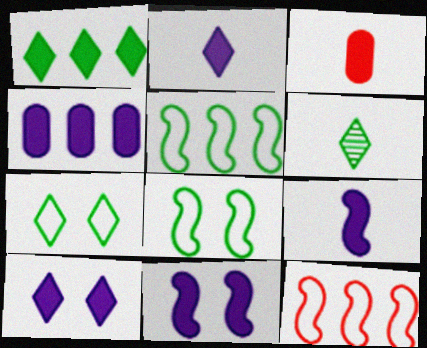[[1, 3, 11], 
[1, 6, 7], 
[2, 4, 11], 
[4, 9, 10]]